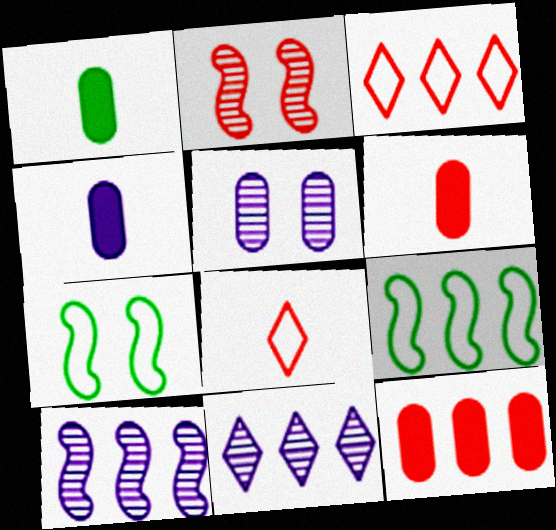[[1, 4, 6], 
[2, 3, 6], 
[2, 8, 12], 
[6, 7, 11], 
[9, 11, 12]]